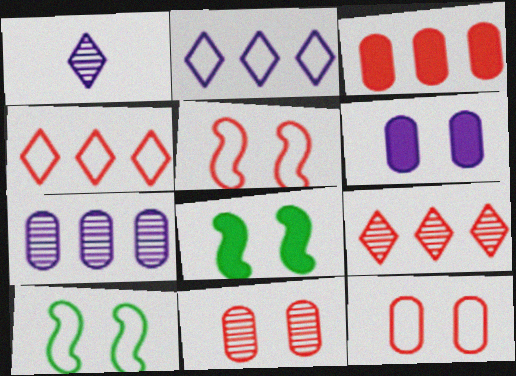[[1, 3, 10]]